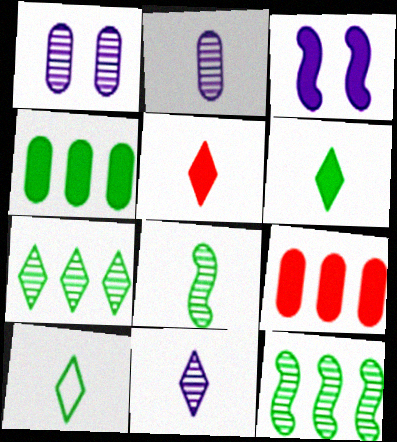[[3, 4, 5], 
[3, 6, 9], 
[5, 10, 11]]